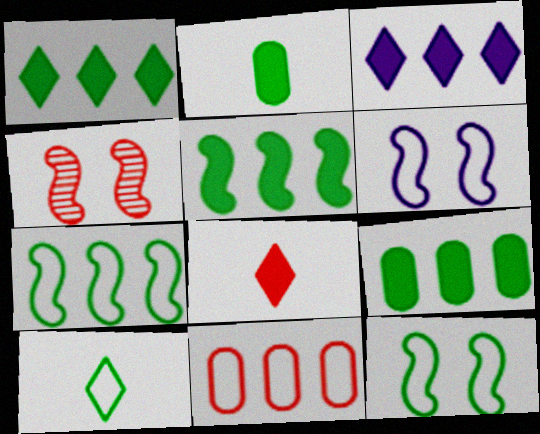[[1, 5, 9], 
[4, 8, 11], 
[6, 10, 11]]